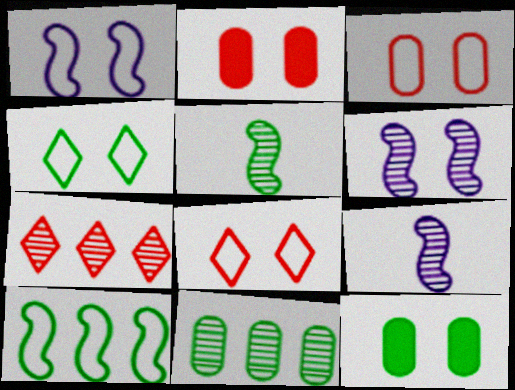[[1, 3, 4], 
[2, 4, 6], 
[6, 8, 12]]